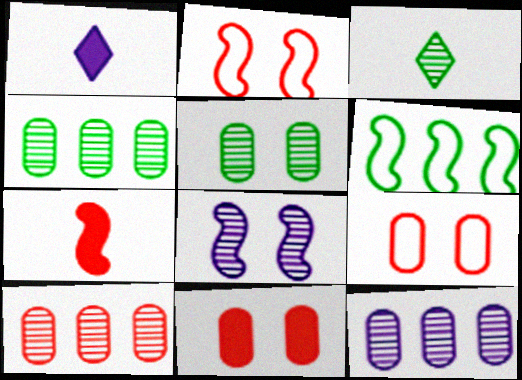[[1, 2, 4], 
[3, 8, 10], 
[4, 10, 12], 
[6, 7, 8]]